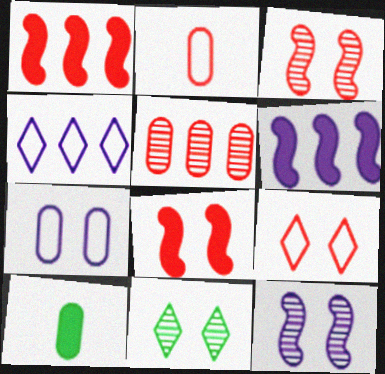[[2, 6, 11], 
[3, 4, 10], 
[5, 7, 10], 
[7, 8, 11]]